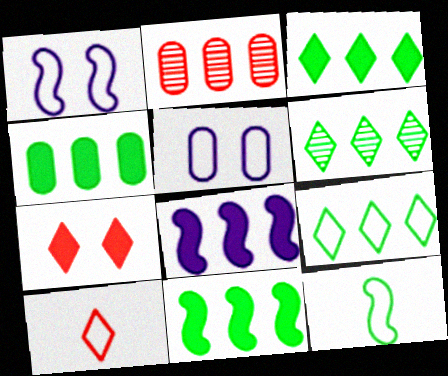[[2, 8, 9], 
[3, 4, 11], 
[3, 6, 9]]